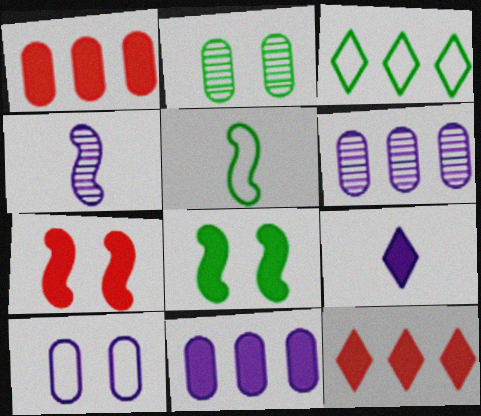[[1, 8, 9]]